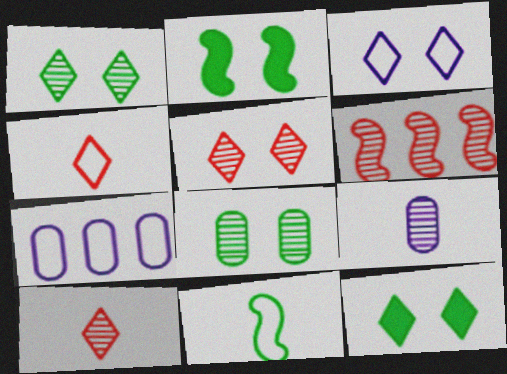[[1, 6, 9], 
[2, 7, 10], 
[3, 5, 12]]